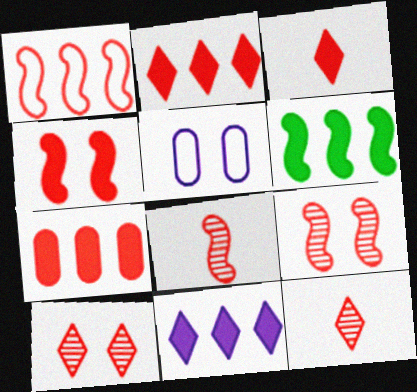[[1, 4, 8], 
[3, 4, 7], 
[5, 6, 12], 
[6, 7, 11]]